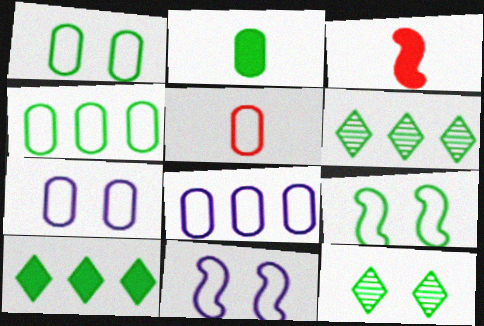[[1, 5, 8], 
[2, 6, 9], 
[3, 6, 7], 
[3, 8, 12], 
[4, 5, 7]]